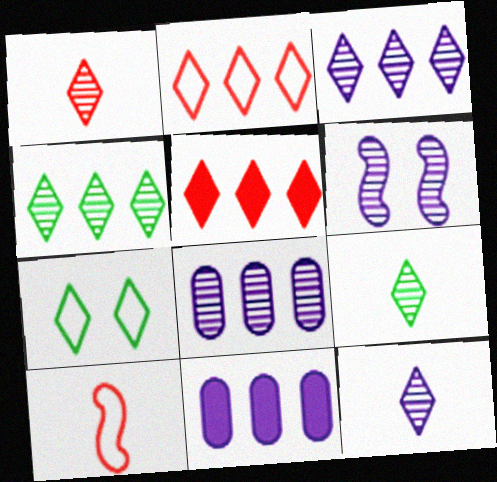[[1, 9, 12], 
[5, 7, 12], 
[6, 8, 12]]